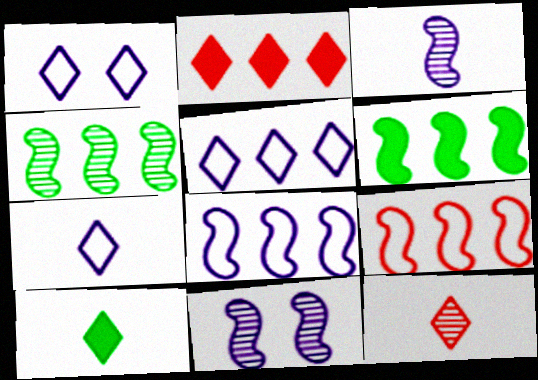[[1, 5, 7], 
[7, 10, 12]]